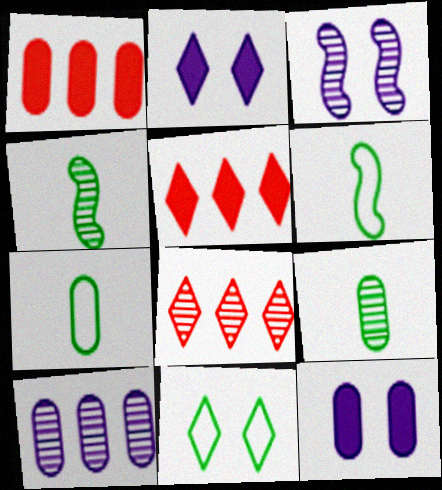[[3, 5, 7], 
[3, 8, 9], 
[6, 8, 12]]